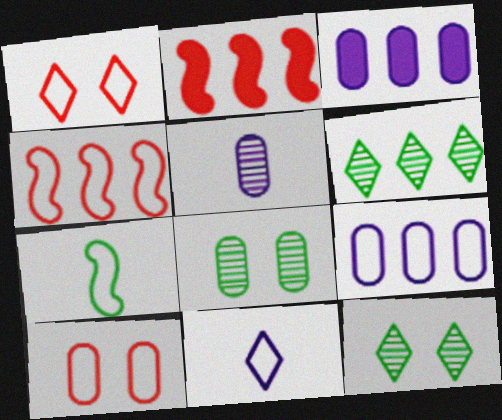[[1, 7, 9], 
[2, 6, 9], 
[2, 8, 11], 
[3, 4, 6]]